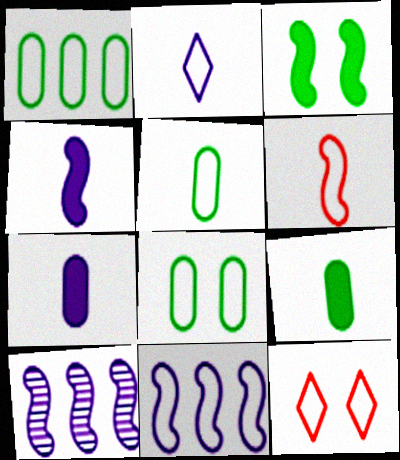[[1, 5, 8], 
[2, 5, 6], 
[3, 6, 10], 
[5, 11, 12], 
[9, 10, 12]]